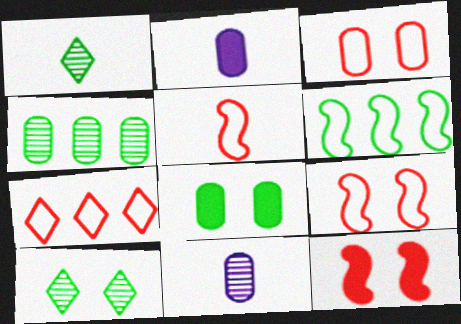[[1, 2, 5], 
[1, 6, 8], 
[2, 3, 4], 
[3, 5, 7]]